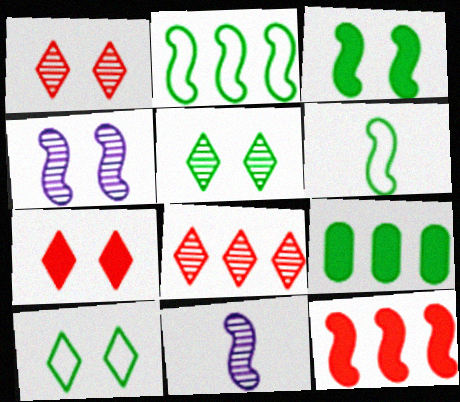[[4, 6, 12], 
[5, 6, 9]]